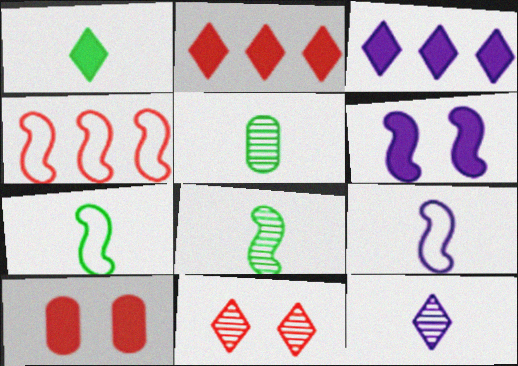[[1, 5, 7], 
[4, 6, 8]]